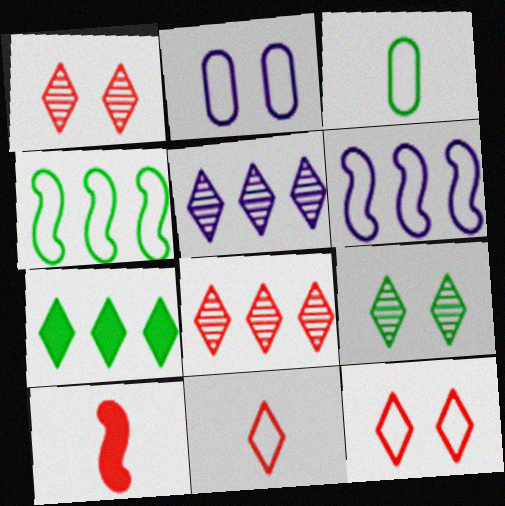[[2, 4, 11], 
[3, 6, 12]]